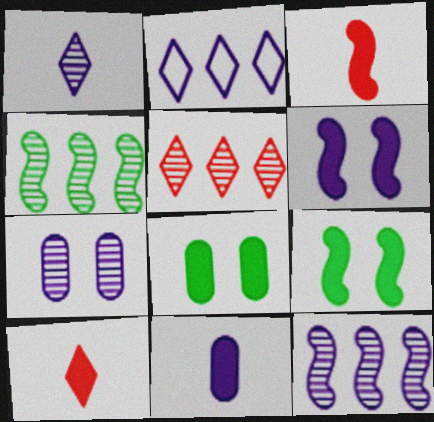[[1, 7, 12]]